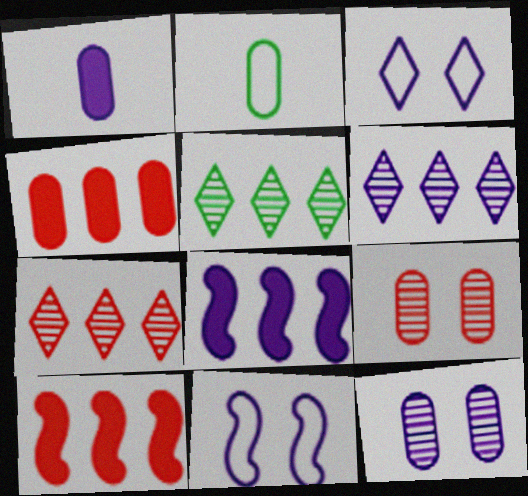[[1, 6, 11], 
[2, 4, 12], 
[5, 6, 7]]